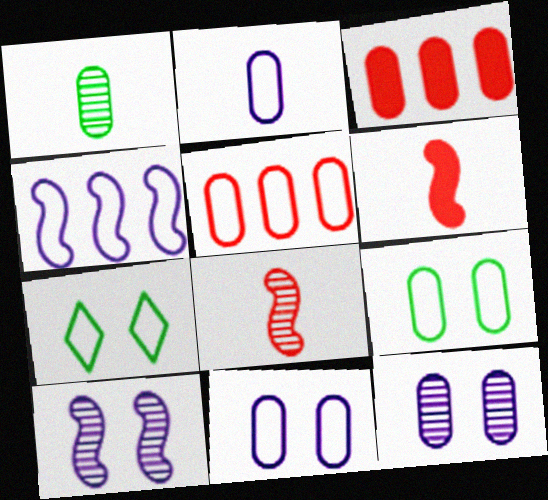[[1, 3, 11], 
[2, 5, 9]]